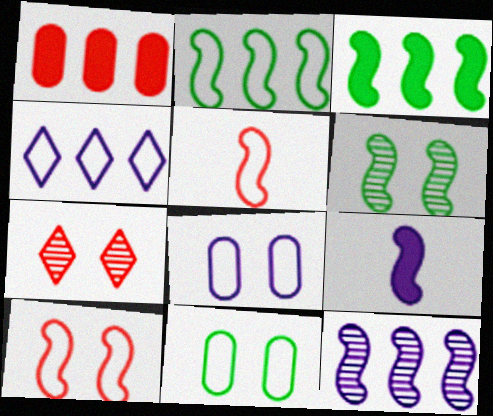[[1, 5, 7], 
[4, 5, 11]]